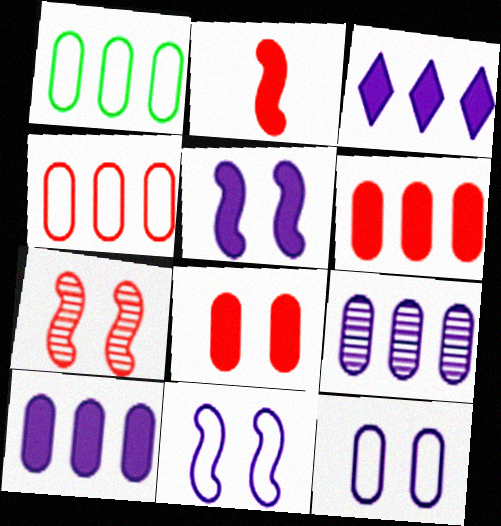[[1, 6, 9]]